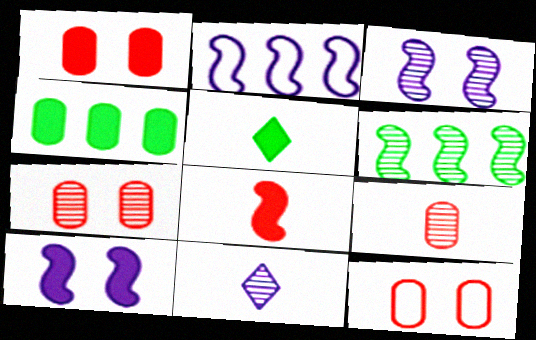[[1, 7, 12], 
[2, 5, 7], 
[6, 7, 11]]